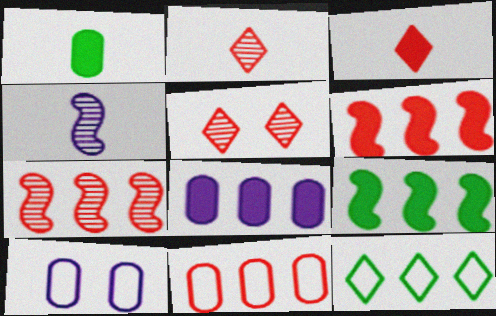[[2, 9, 10], 
[7, 8, 12]]